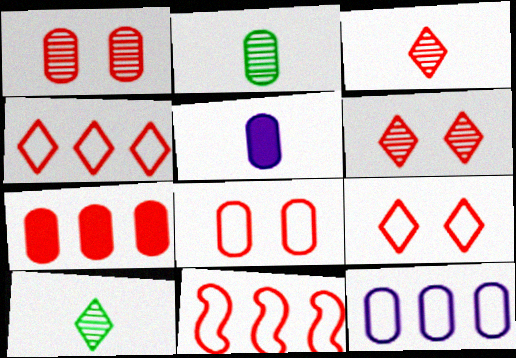[]